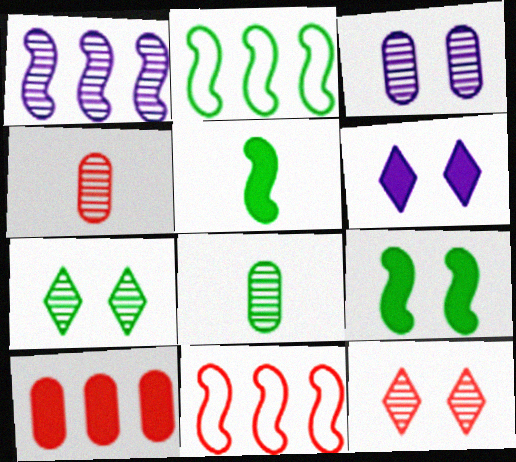[[1, 4, 7], 
[1, 8, 12], 
[2, 4, 6], 
[5, 6, 10], 
[6, 8, 11]]